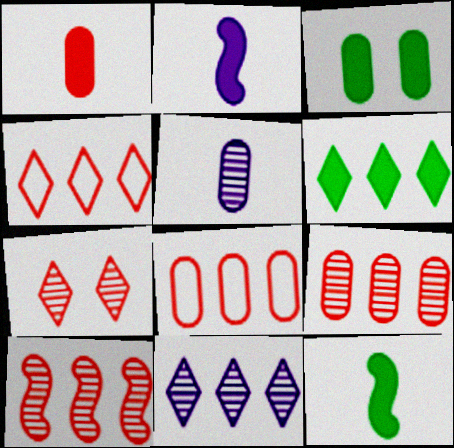[[3, 5, 8], 
[3, 6, 12], 
[4, 6, 11]]